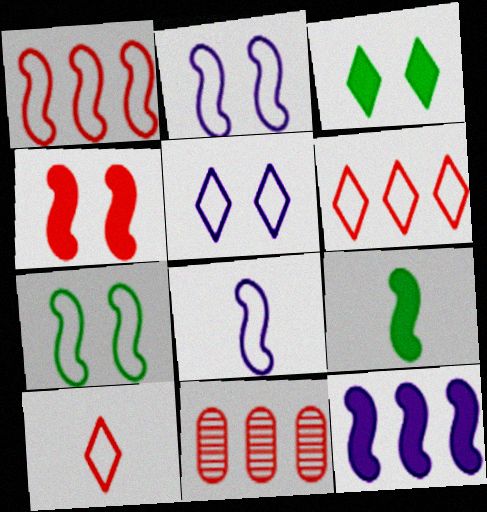[[1, 7, 8], 
[3, 8, 11], 
[4, 9, 12], 
[4, 10, 11], 
[5, 9, 11]]